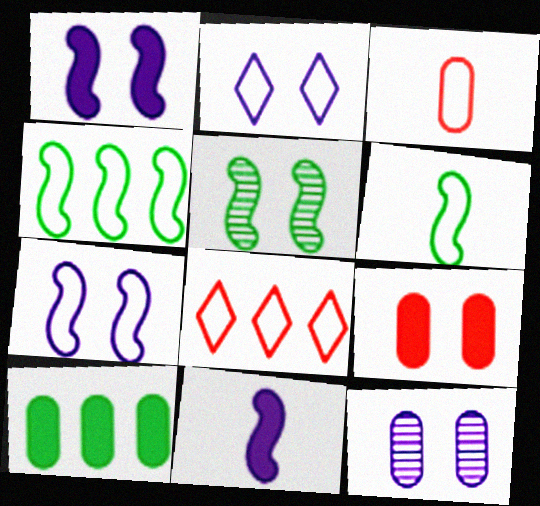[[1, 2, 12], 
[2, 3, 4], 
[2, 5, 9], 
[3, 10, 12]]